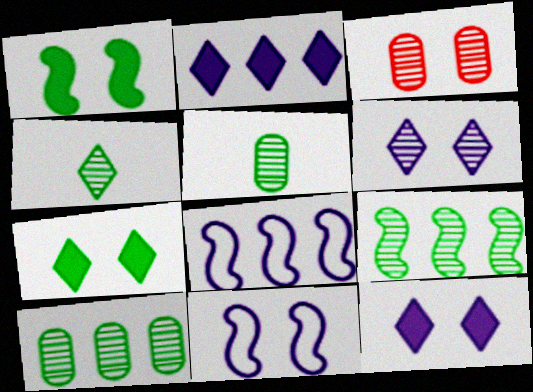[[3, 7, 11]]